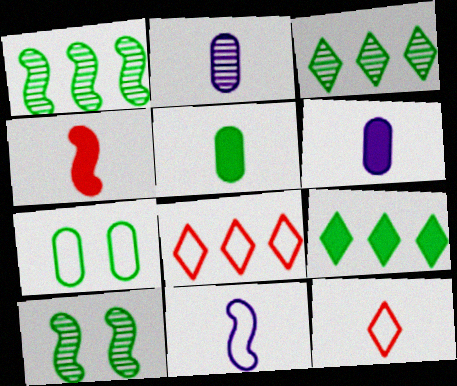[[6, 8, 10], 
[7, 8, 11]]